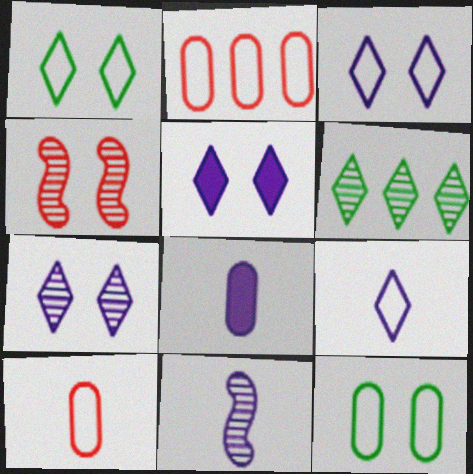[[3, 5, 7], 
[4, 5, 12], 
[8, 9, 11]]